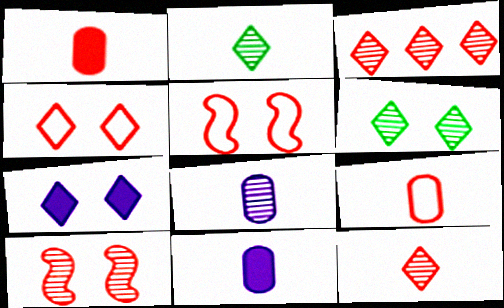[[1, 3, 5], 
[4, 6, 7]]